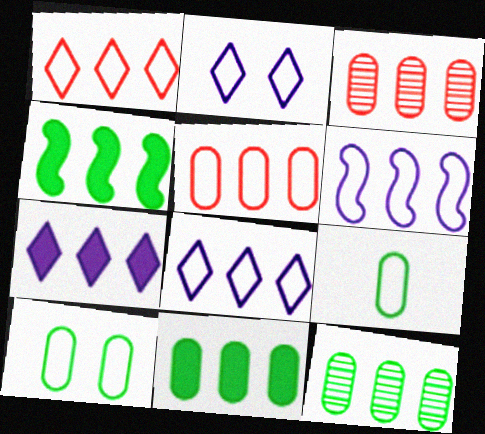[[3, 4, 8]]